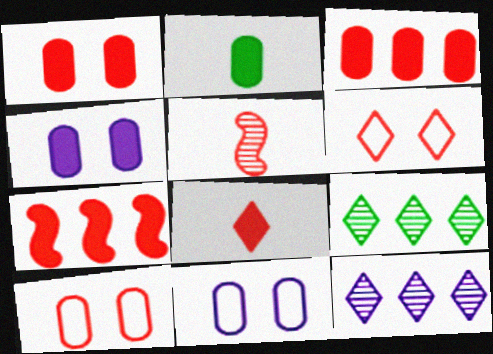[[1, 7, 8], 
[2, 3, 4], 
[3, 5, 6]]